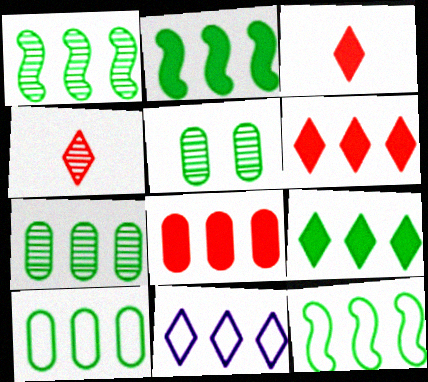[[1, 2, 12], 
[1, 8, 11], 
[1, 9, 10], 
[7, 9, 12]]